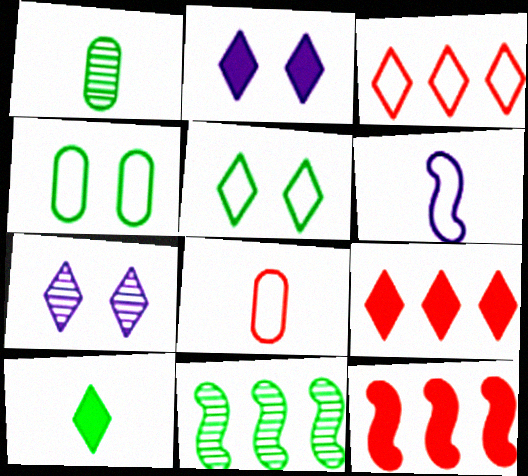[[2, 8, 11], 
[2, 9, 10], 
[3, 4, 6], 
[3, 7, 10], 
[4, 10, 11]]